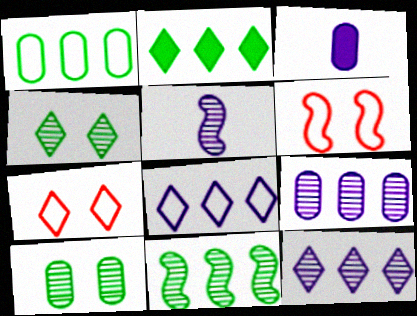[[1, 2, 11], 
[3, 7, 11]]